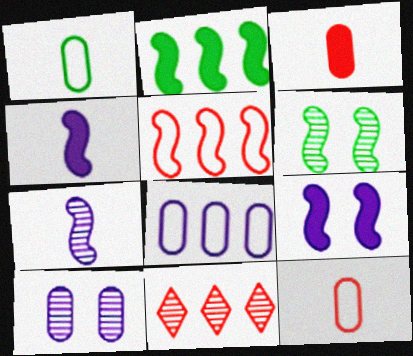[[1, 9, 11], 
[2, 8, 11], 
[4, 5, 6]]